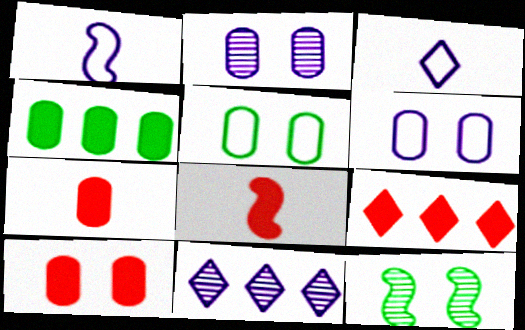[[2, 5, 10], 
[5, 8, 11], 
[8, 9, 10]]